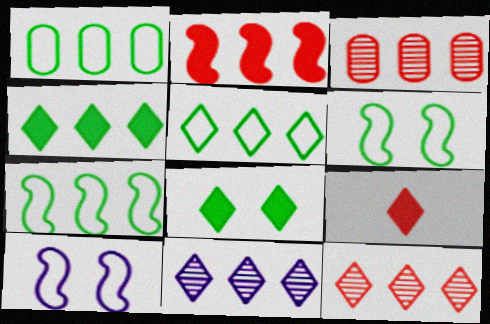[[1, 2, 11], 
[1, 5, 7]]